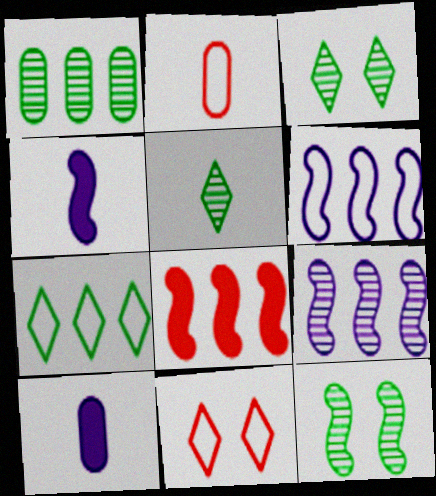[[1, 4, 11], 
[1, 5, 12], 
[2, 4, 5]]